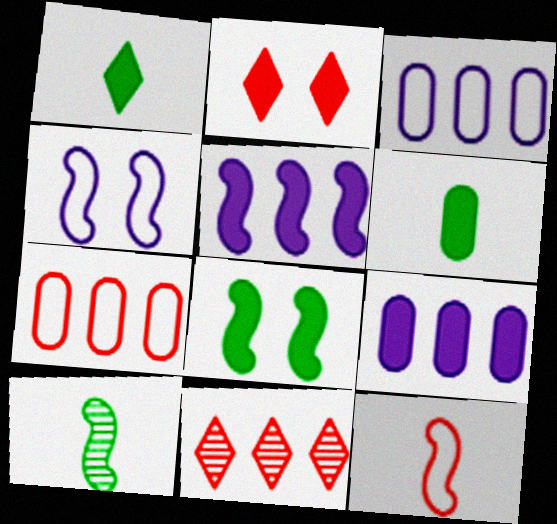[[2, 3, 10], 
[2, 5, 6], 
[4, 6, 11]]